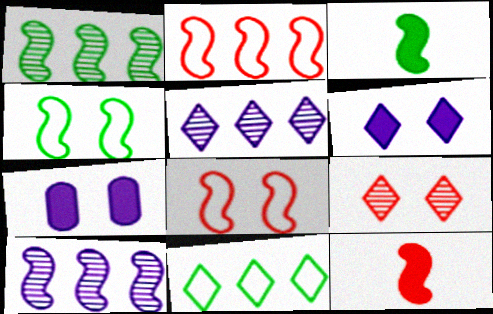[[1, 3, 4], 
[3, 8, 10], 
[4, 7, 9], 
[4, 10, 12]]